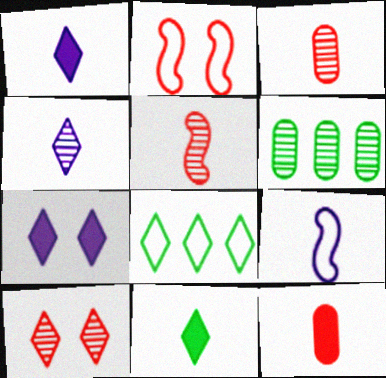[[1, 2, 6], 
[1, 8, 10], 
[3, 9, 11]]